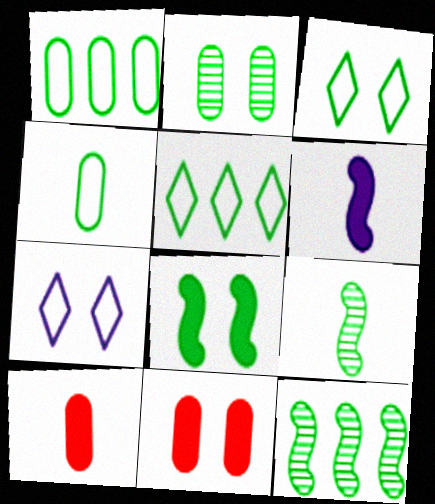[[2, 3, 8], 
[7, 10, 12]]